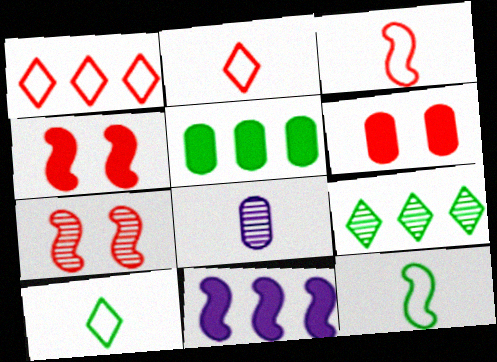[[7, 8, 9], 
[7, 11, 12]]